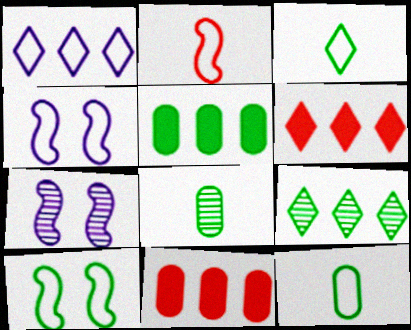[[1, 6, 9], 
[3, 7, 11], 
[4, 6, 8], 
[6, 7, 12]]